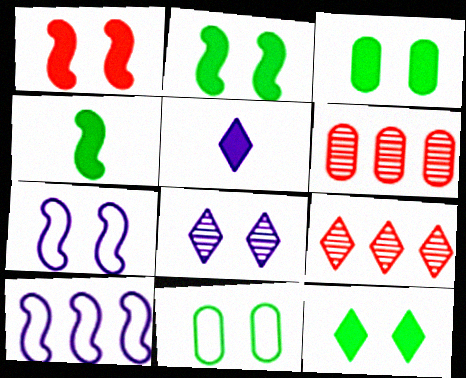[[1, 8, 11], 
[2, 3, 12]]